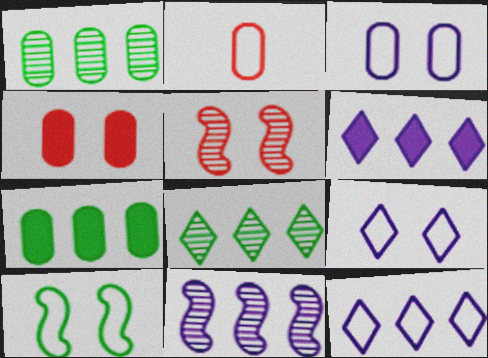[[2, 10, 12]]